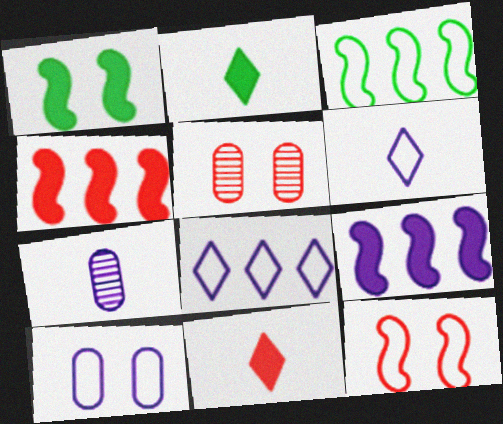[]